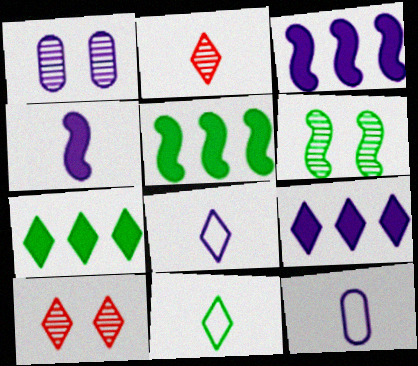[[1, 3, 8], 
[1, 6, 10], 
[5, 10, 12], 
[7, 8, 10], 
[9, 10, 11]]